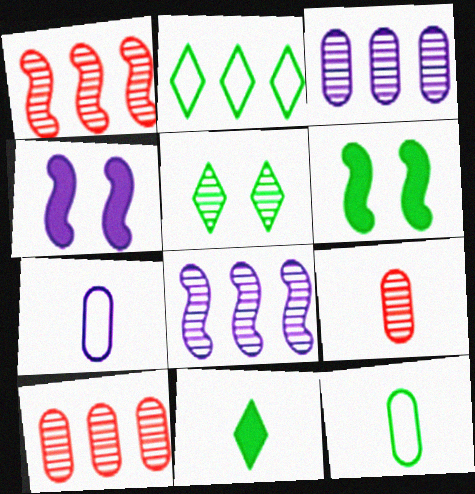[[2, 4, 9], 
[2, 5, 11], 
[5, 8, 9]]